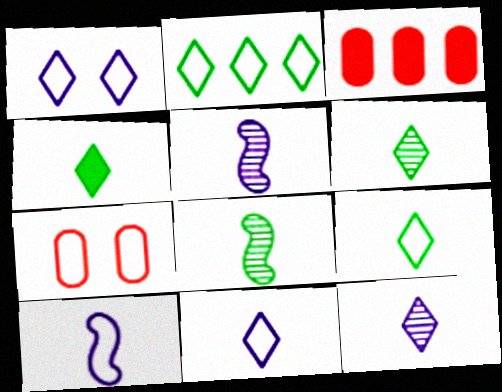[[1, 3, 8], 
[2, 7, 10], 
[4, 6, 9]]